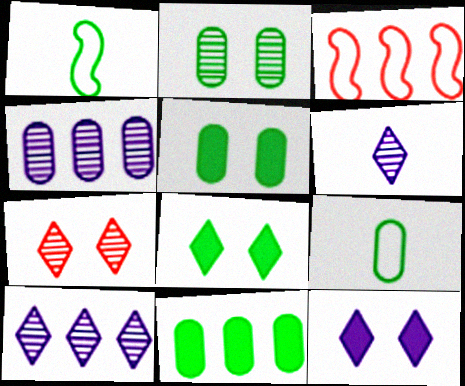[[2, 9, 11], 
[3, 5, 6], 
[3, 10, 11]]